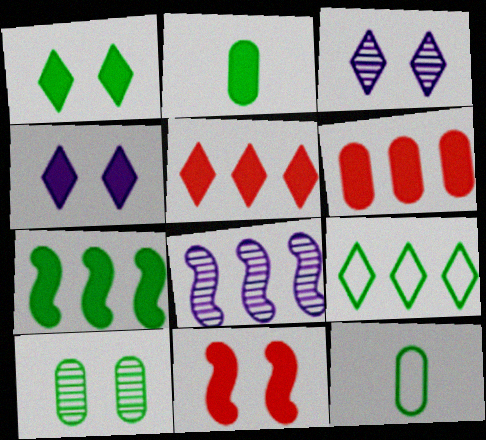[[1, 2, 7], 
[6, 8, 9]]